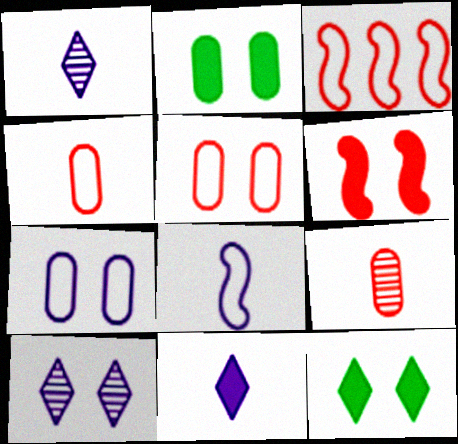[[1, 2, 3]]